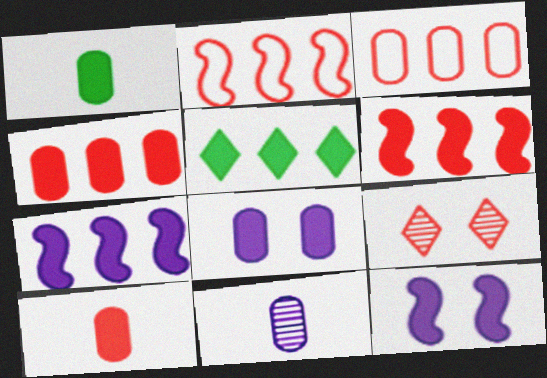[[1, 4, 8], 
[2, 9, 10], 
[4, 5, 7], 
[5, 10, 12]]